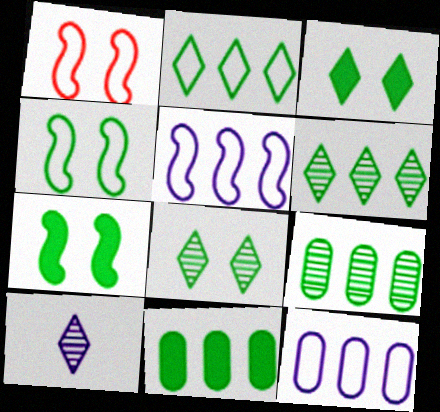[[1, 10, 11]]